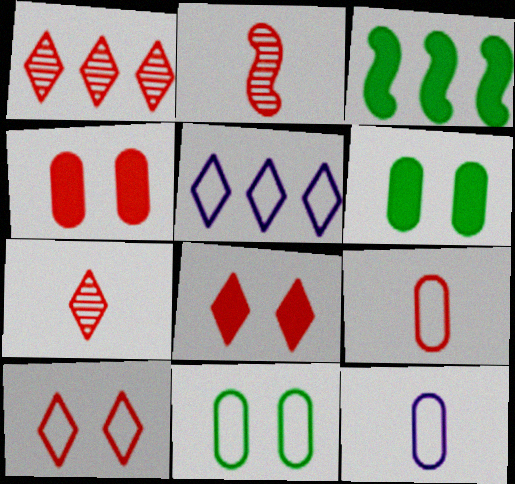[[2, 5, 6]]